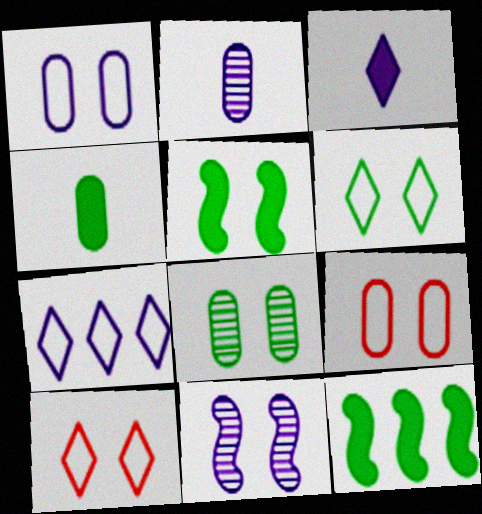[[2, 10, 12], 
[5, 6, 8]]